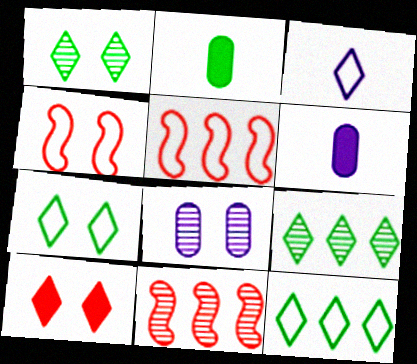[[1, 5, 6], 
[3, 9, 10], 
[4, 6, 9], 
[6, 7, 11]]